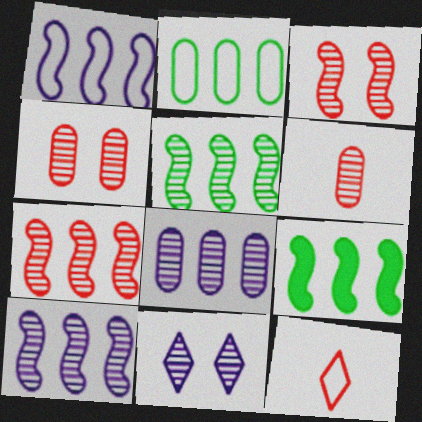[[1, 7, 9], 
[5, 6, 11], 
[5, 7, 10]]